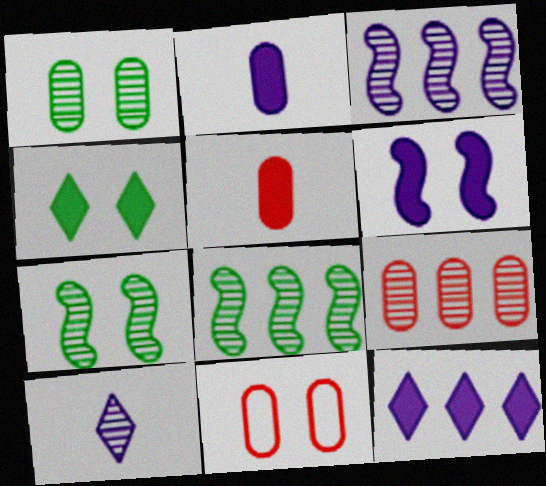[[2, 6, 12], 
[5, 9, 11], 
[7, 9, 10]]